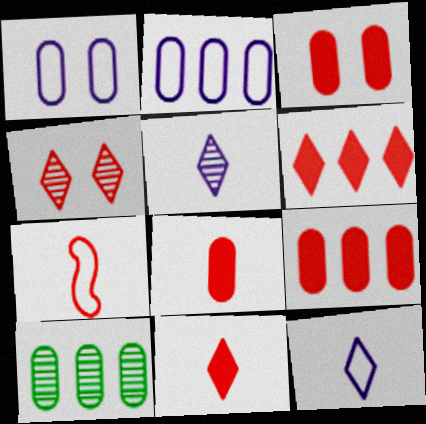[[1, 8, 10], 
[2, 9, 10], 
[3, 8, 9], 
[4, 7, 9]]